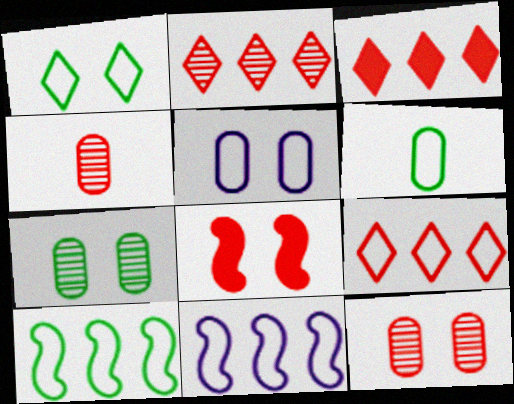[[1, 6, 10], 
[2, 3, 9], 
[4, 8, 9]]